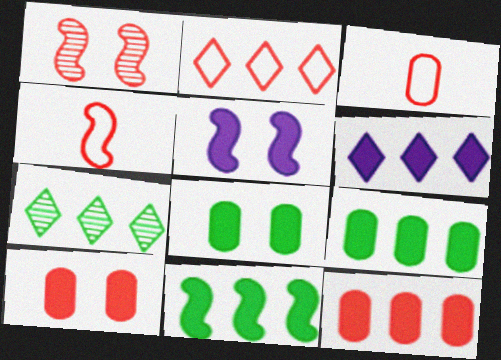[[2, 6, 7], 
[3, 5, 7], 
[6, 11, 12]]